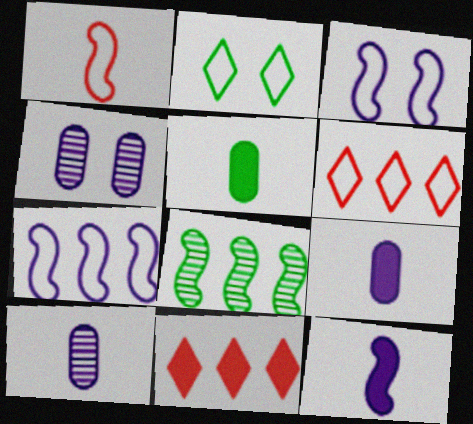[[2, 5, 8]]